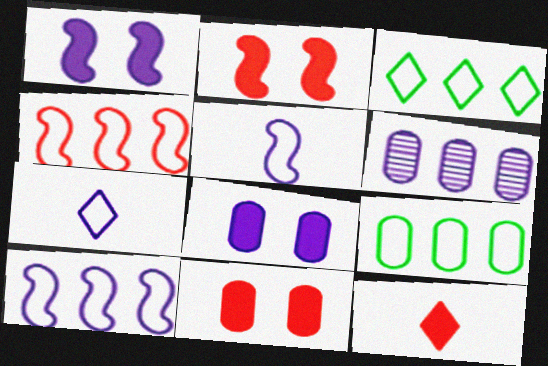[[1, 6, 7]]